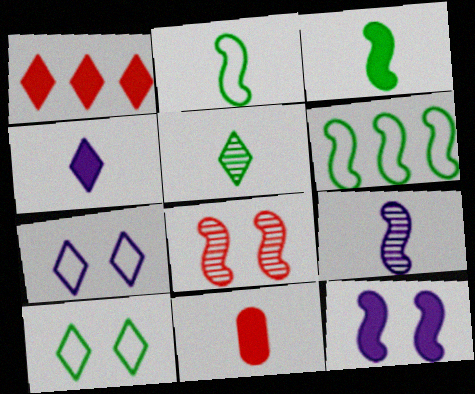[[1, 5, 7], 
[3, 4, 11]]